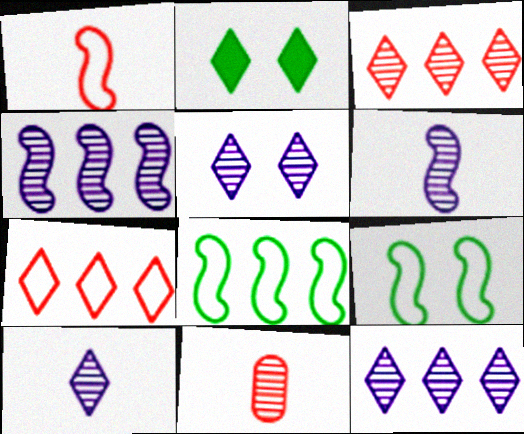[[2, 7, 10], 
[5, 10, 12]]